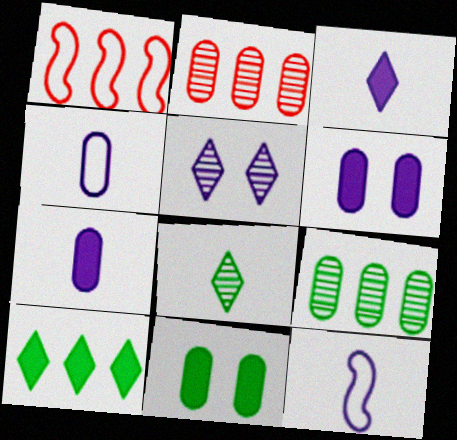[[1, 6, 8], 
[2, 4, 11]]